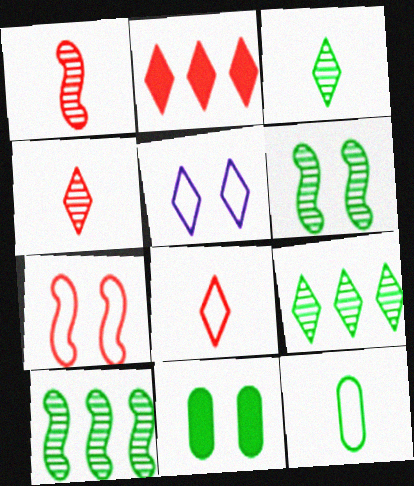[[2, 3, 5]]